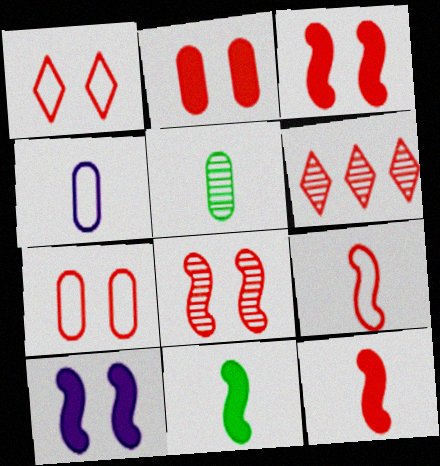[[1, 2, 8], 
[2, 6, 9], 
[6, 7, 12]]